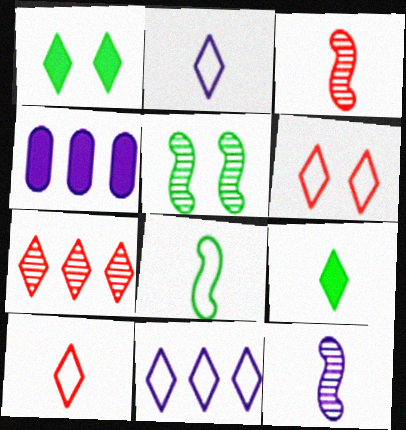[[1, 2, 7], 
[4, 5, 10]]